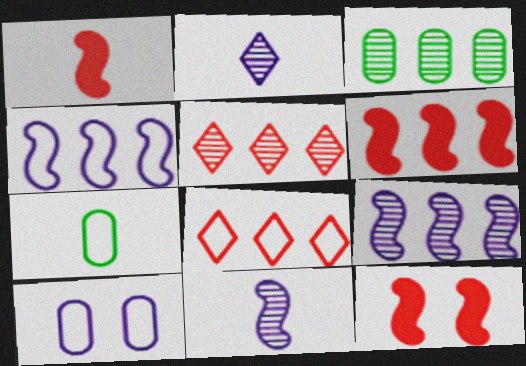[[1, 2, 7], 
[1, 6, 12], 
[3, 5, 9]]